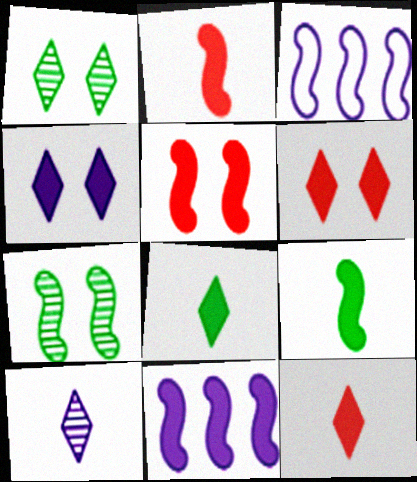[[2, 3, 7], 
[5, 9, 11]]